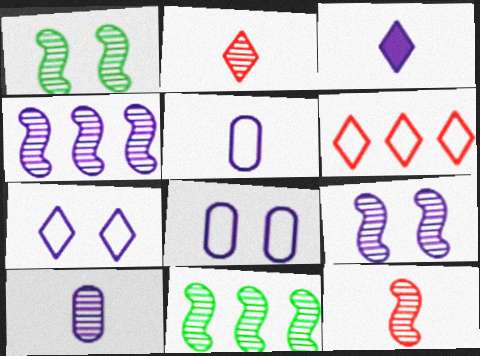[[1, 4, 12], 
[3, 4, 8], 
[9, 11, 12]]